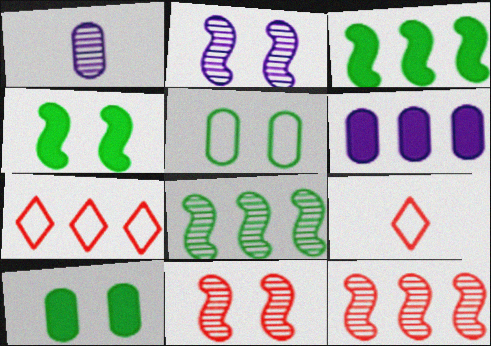[[1, 4, 7], 
[6, 7, 8]]